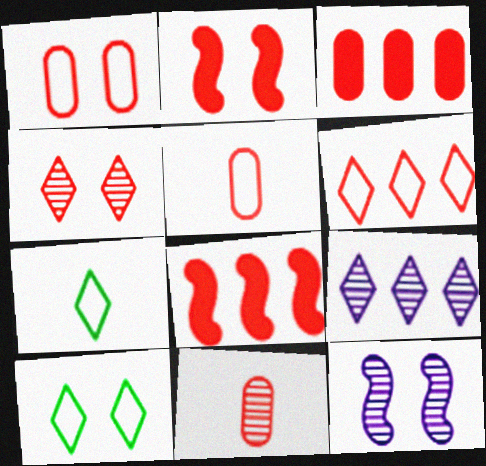[[1, 2, 4], 
[1, 3, 11], 
[2, 6, 11], 
[3, 7, 12], 
[4, 5, 8]]